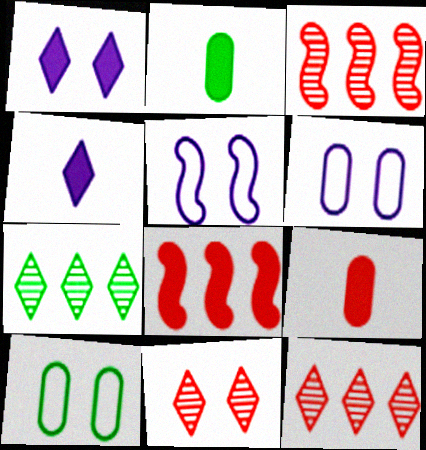[[1, 2, 8], 
[2, 5, 12], 
[3, 4, 10], 
[5, 7, 9]]